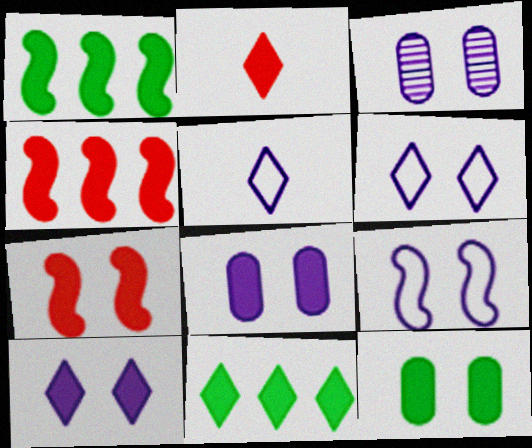[[1, 2, 8], 
[2, 10, 11], 
[3, 9, 10], 
[7, 10, 12]]